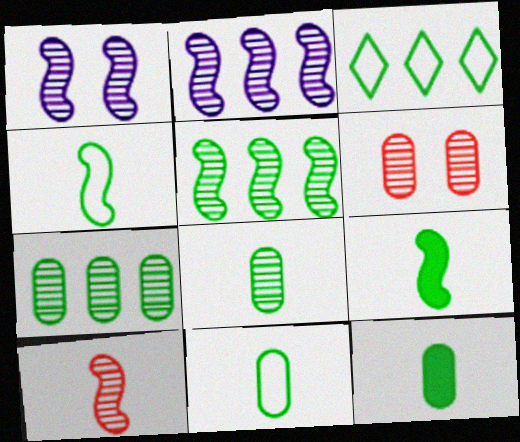[[1, 5, 10], 
[8, 11, 12]]